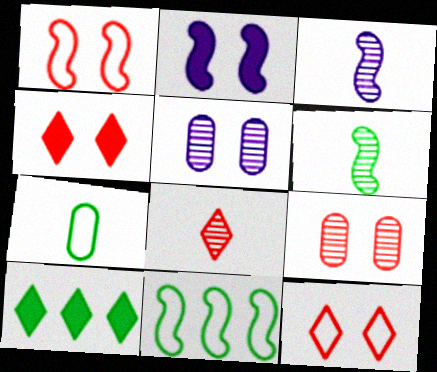[[1, 4, 9]]